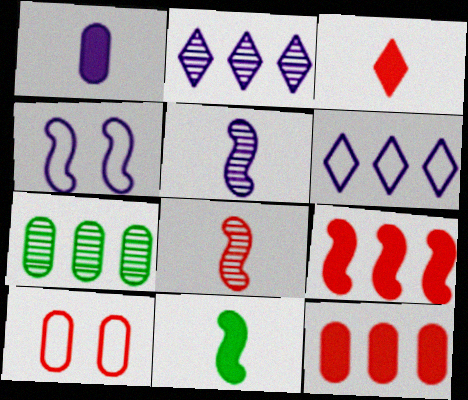[[1, 2, 4], 
[1, 3, 11], 
[1, 7, 10], 
[2, 10, 11], 
[3, 4, 7], 
[6, 7, 9]]